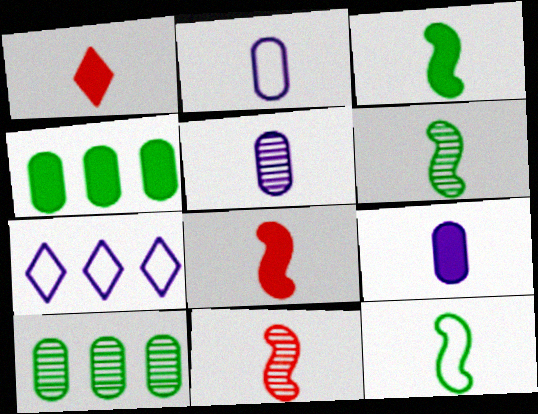[[1, 2, 6], 
[1, 3, 9], 
[1, 5, 12], 
[2, 5, 9], 
[3, 6, 12]]